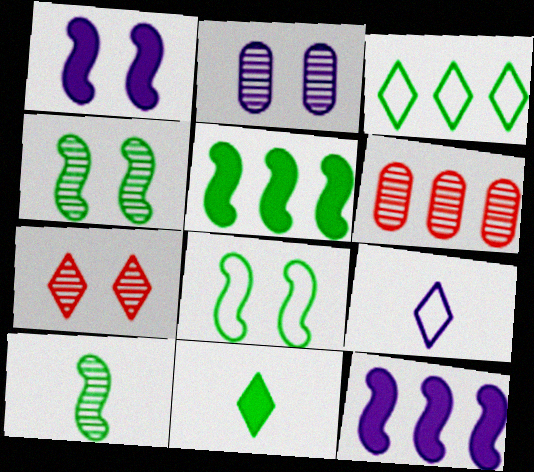[[2, 4, 7], 
[2, 9, 12], 
[3, 6, 12], 
[5, 8, 10]]